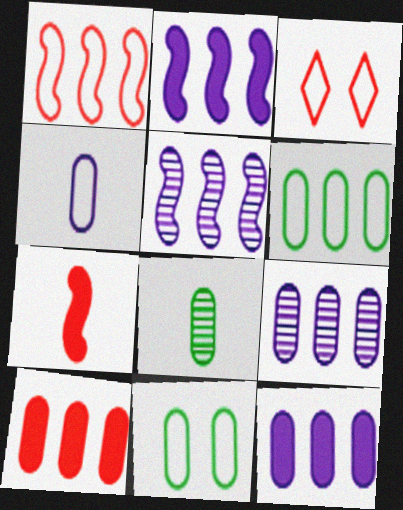[[2, 3, 8], 
[6, 9, 10]]